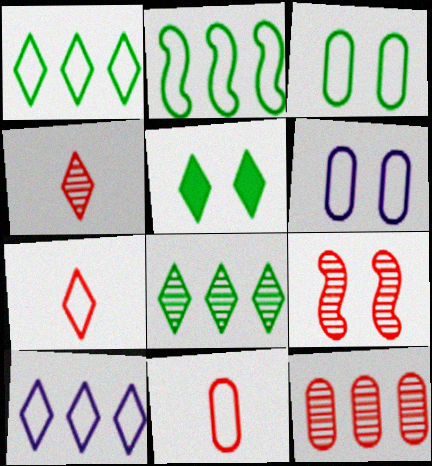[[2, 6, 7], 
[4, 5, 10], 
[4, 9, 12], 
[5, 6, 9]]